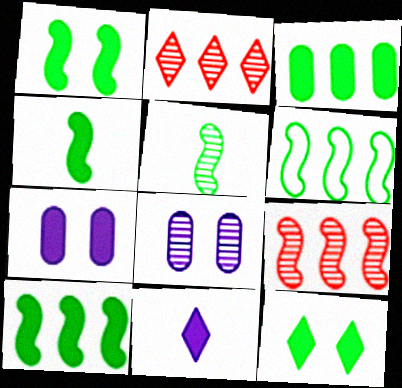[[1, 4, 10], 
[1, 5, 6], 
[2, 5, 8], 
[3, 4, 12]]